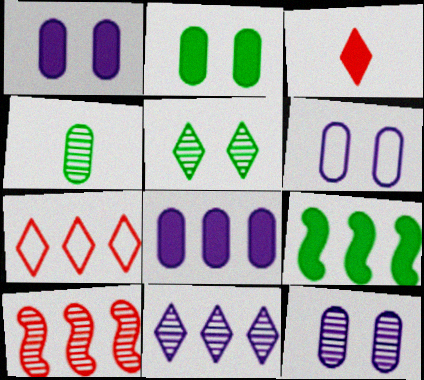[[1, 3, 9], 
[1, 6, 12]]